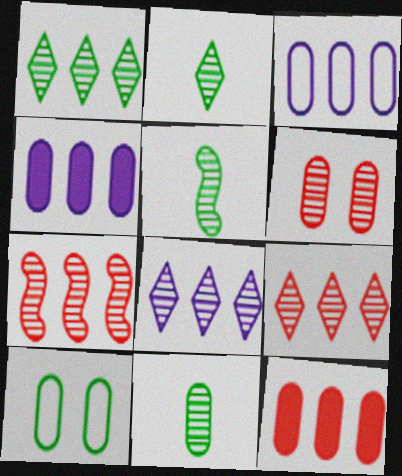[[1, 8, 9], 
[2, 5, 11], 
[5, 6, 8]]